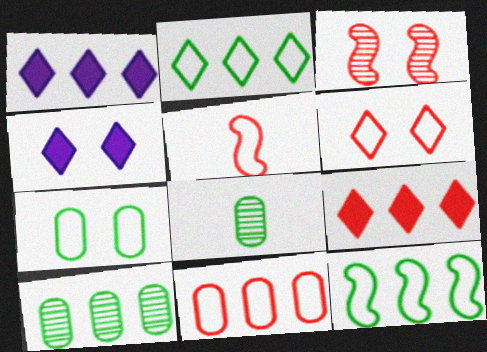[[3, 4, 7], 
[4, 5, 10], 
[5, 6, 11]]